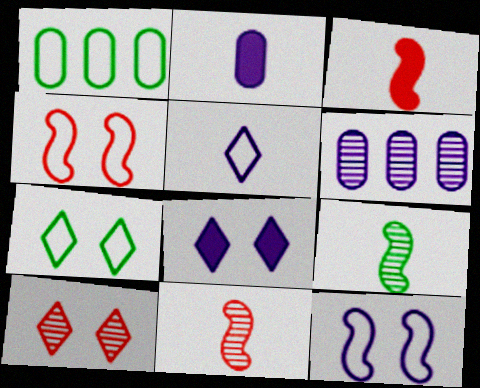[[1, 4, 5], 
[1, 8, 11], 
[3, 6, 7], 
[6, 9, 10], 
[7, 8, 10]]